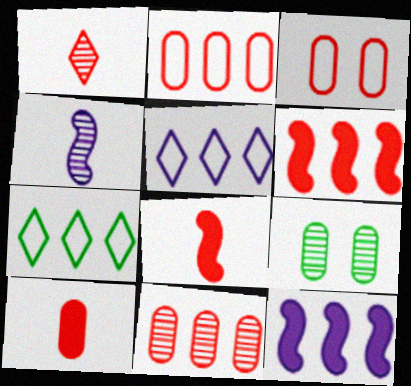[[1, 3, 6], 
[3, 10, 11], 
[5, 8, 9], 
[7, 11, 12]]